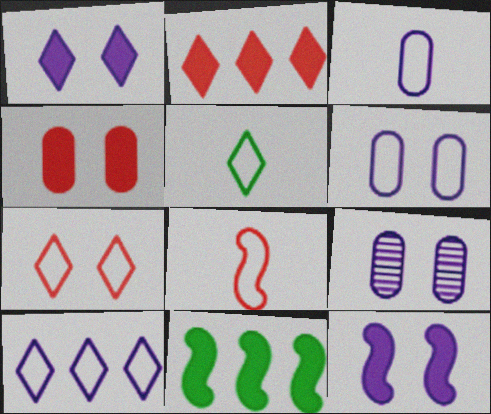[[3, 5, 8], 
[5, 7, 10]]